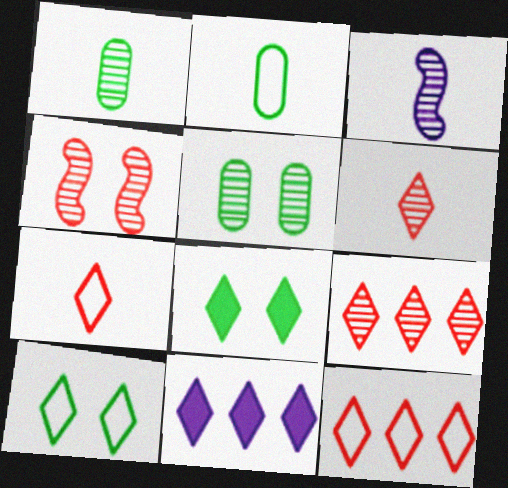[[1, 3, 6], 
[2, 4, 11], 
[3, 5, 9], 
[6, 10, 11]]